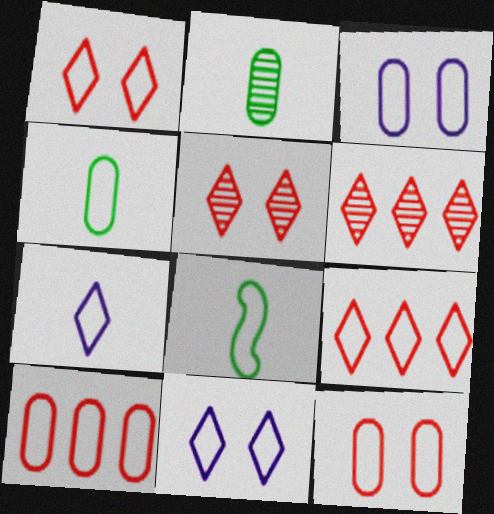[[3, 4, 10], 
[3, 8, 9], 
[8, 10, 11]]